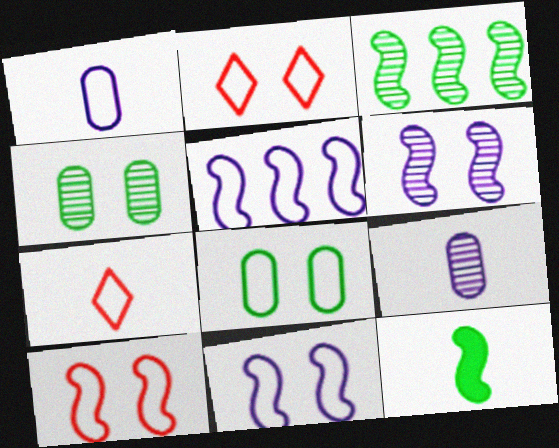[[2, 8, 11], 
[5, 7, 8], 
[7, 9, 12]]